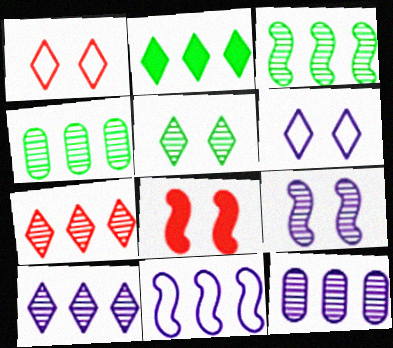[[3, 7, 12]]